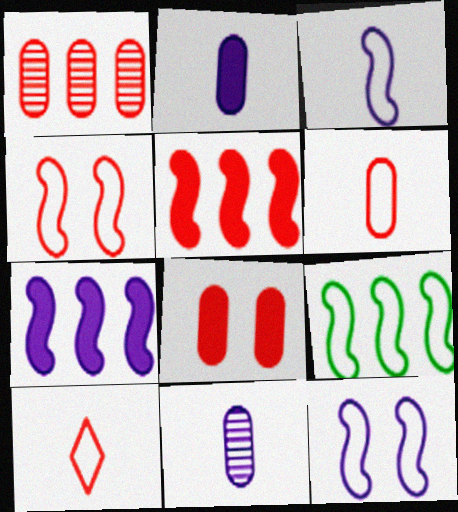[[1, 6, 8], 
[3, 4, 9]]